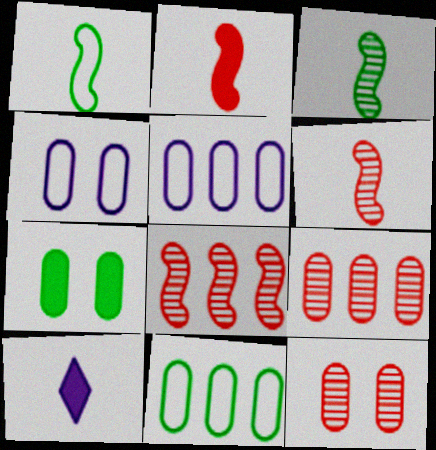[[4, 7, 12]]